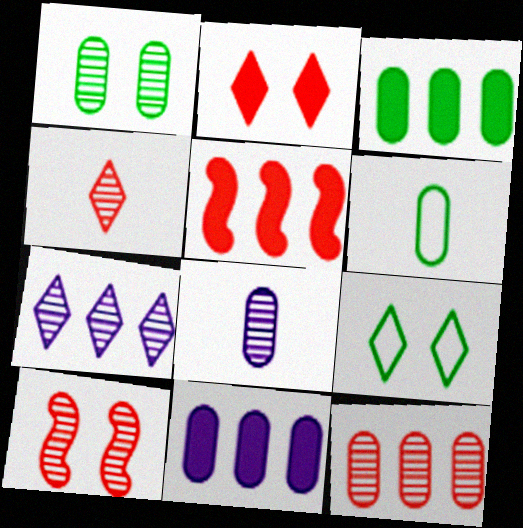[[1, 3, 6], 
[1, 8, 12], 
[4, 10, 12], 
[5, 8, 9]]